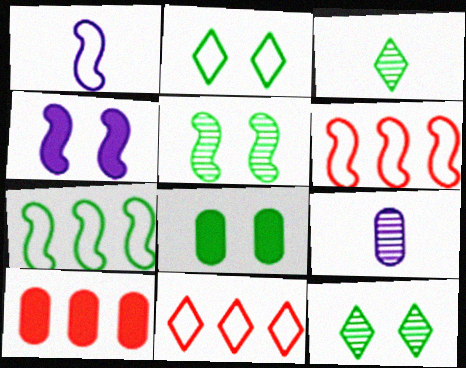[[1, 10, 12], 
[2, 5, 8], 
[3, 7, 8]]